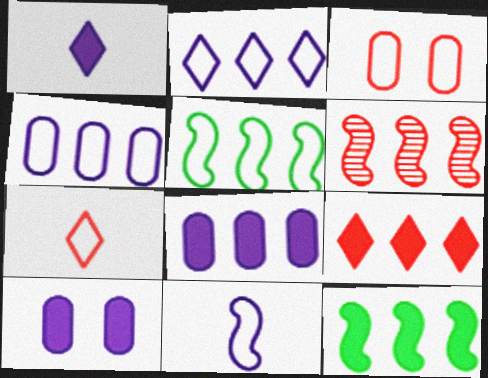[[8, 9, 12]]